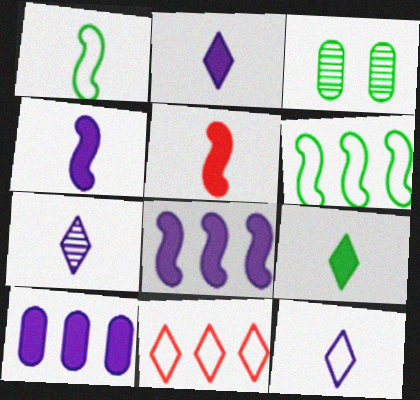[[2, 7, 12], 
[3, 4, 11], 
[3, 6, 9]]